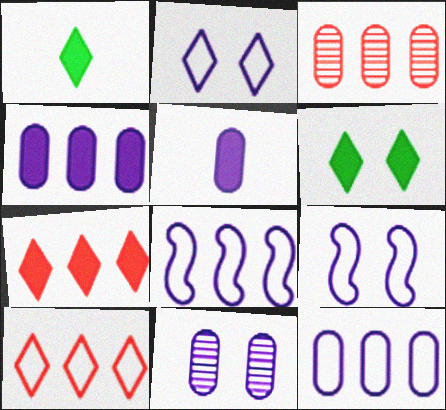[[1, 3, 9], 
[5, 11, 12]]